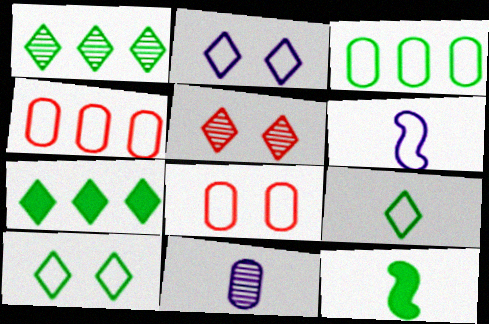[[4, 6, 10]]